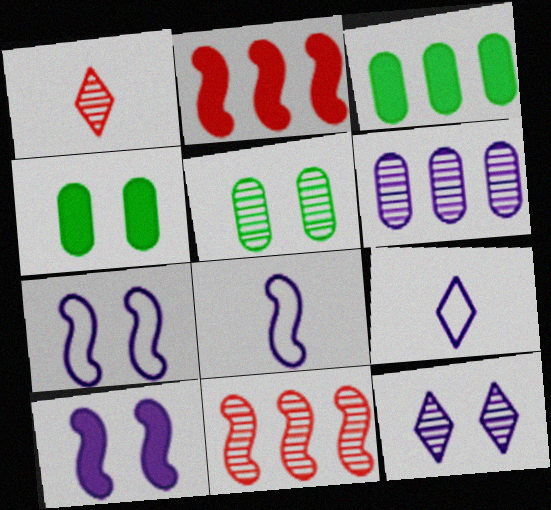[[1, 3, 7], 
[2, 5, 9], 
[4, 9, 11], 
[6, 9, 10]]